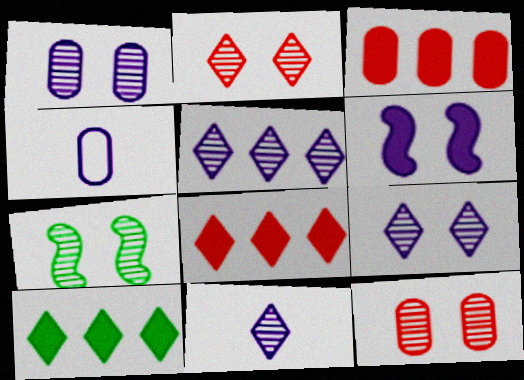[[1, 2, 7], 
[4, 5, 6], 
[4, 7, 8], 
[5, 9, 11], 
[7, 9, 12]]